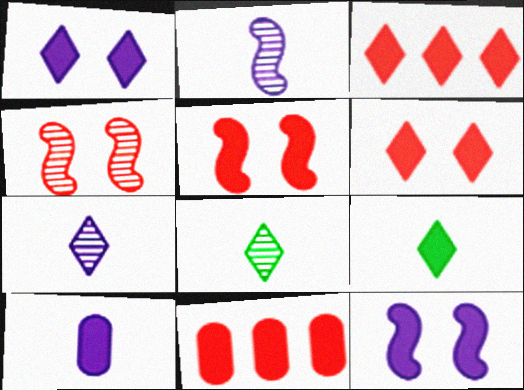[[1, 3, 9], 
[9, 11, 12]]